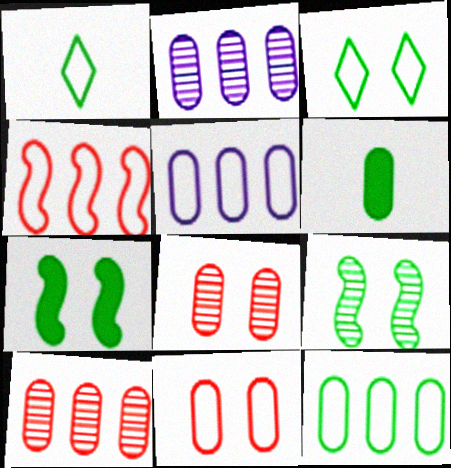[[2, 6, 11], 
[5, 6, 8]]